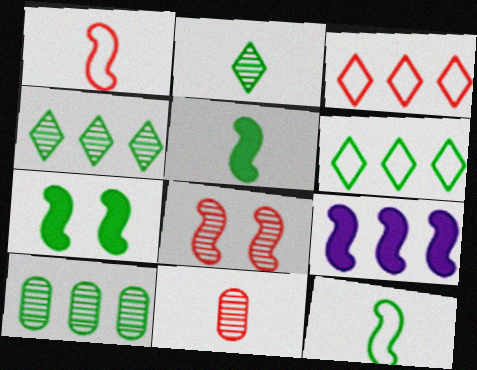[[3, 9, 10], 
[8, 9, 12]]